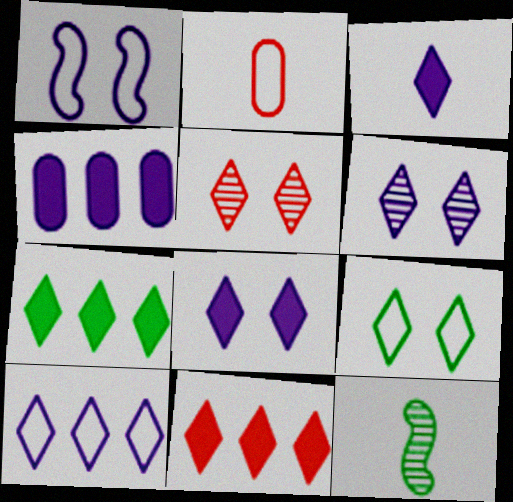[[2, 3, 12], 
[3, 6, 10], 
[5, 8, 9]]